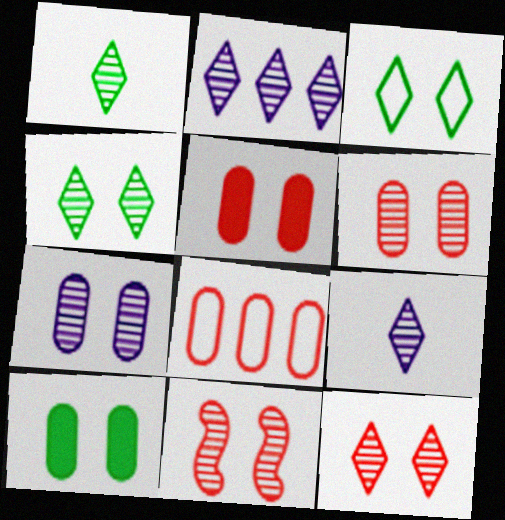[[1, 2, 12], 
[4, 7, 11], 
[6, 11, 12]]